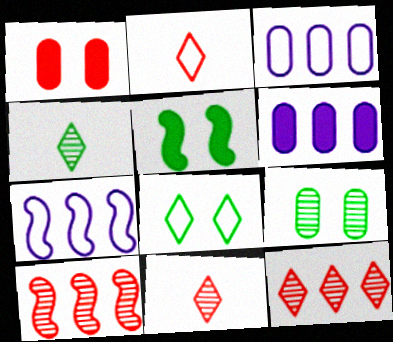[[1, 2, 10], 
[1, 4, 7], 
[3, 5, 11], 
[5, 8, 9]]